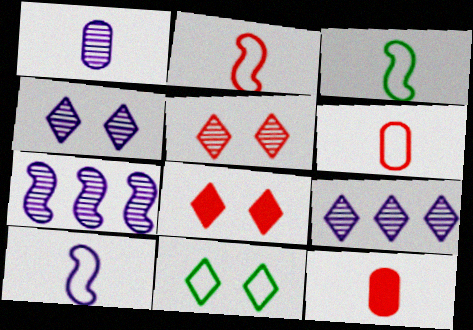[[1, 4, 7], 
[2, 3, 10], 
[4, 8, 11], 
[7, 11, 12]]